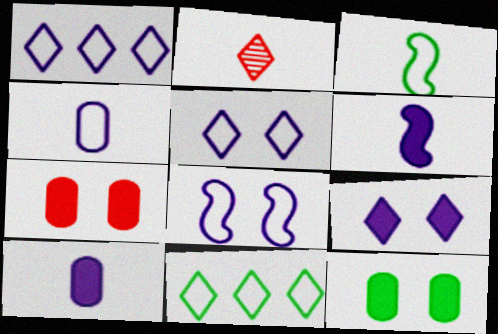[[1, 4, 8], 
[2, 3, 10], 
[2, 9, 11]]